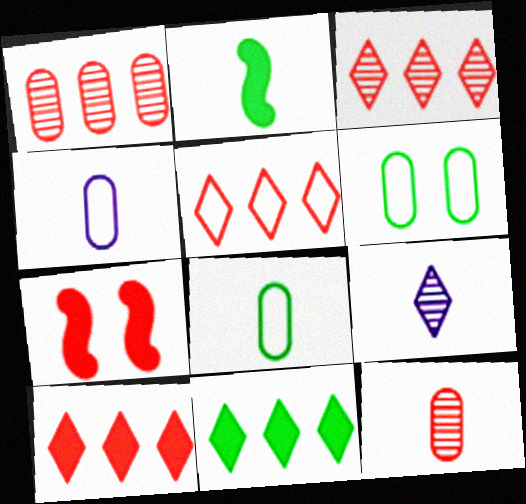[[3, 5, 10], 
[5, 7, 12]]